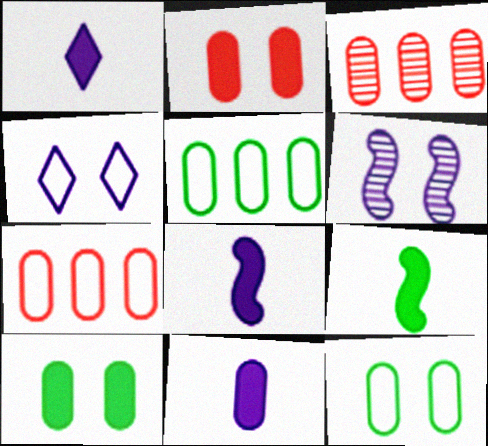[[1, 8, 11], 
[3, 4, 9], 
[3, 11, 12]]